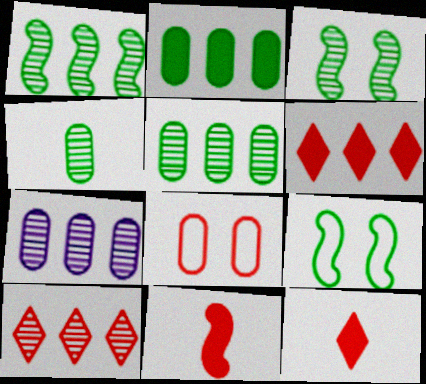[[1, 7, 10], 
[7, 9, 12], 
[8, 10, 11]]